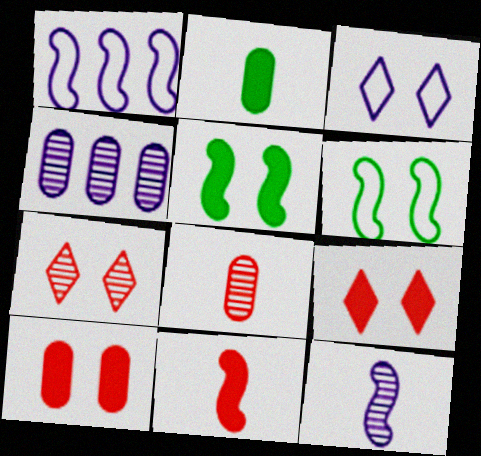[[1, 2, 7]]